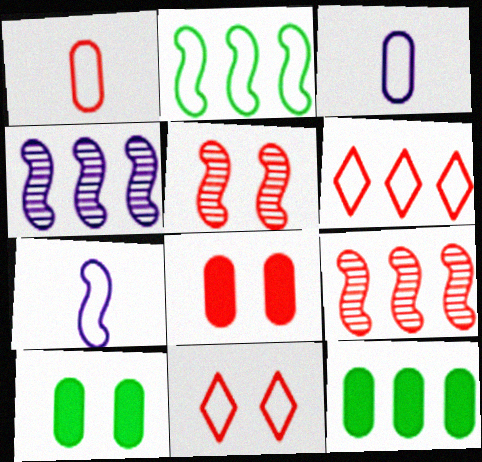[[2, 3, 11], 
[4, 6, 12], 
[5, 8, 11]]